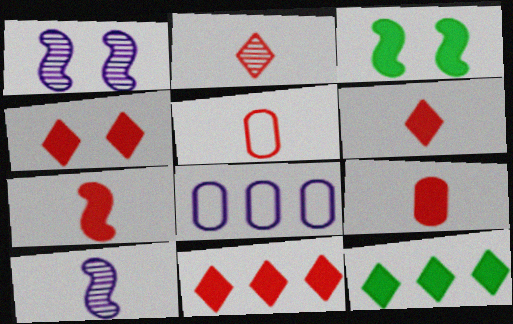[[1, 5, 12], 
[2, 3, 8], 
[2, 5, 7], 
[4, 6, 11], 
[6, 7, 9]]